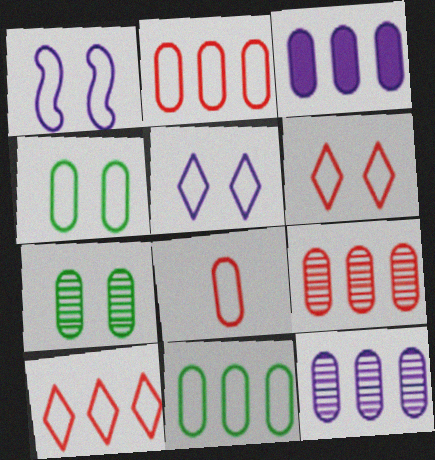[[1, 4, 6], 
[3, 7, 8], 
[3, 9, 11]]